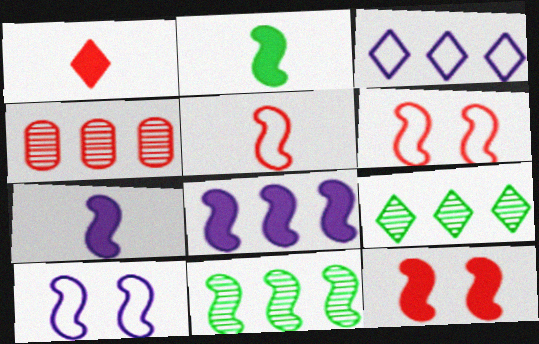[[1, 4, 6], 
[2, 8, 12], 
[6, 7, 11]]